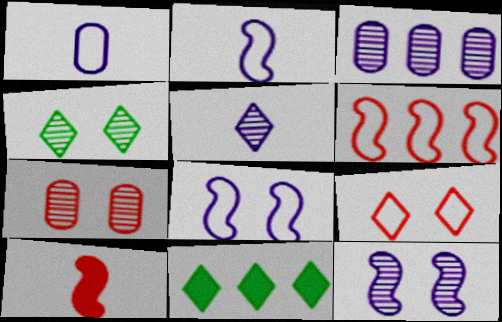[[2, 7, 11], 
[3, 5, 12], 
[3, 6, 11], 
[4, 7, 12], 
[5, 9, 11]]